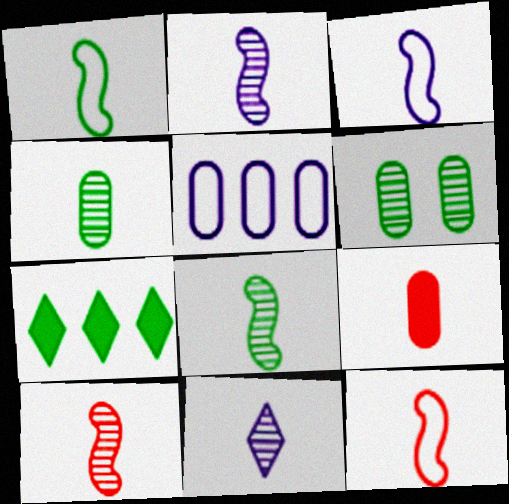[[1, 3, 12], 
[1, 6, 7], 
[1, 9, 11], 
[2, 8, 10], 
[4, 10, 11], 
[5, 6, 9]]